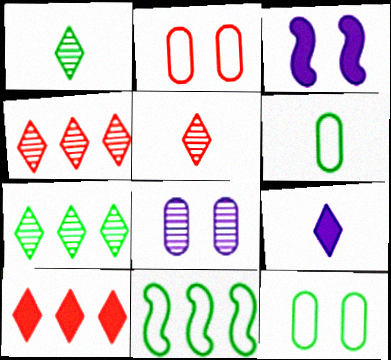[[3, 4, 6]]